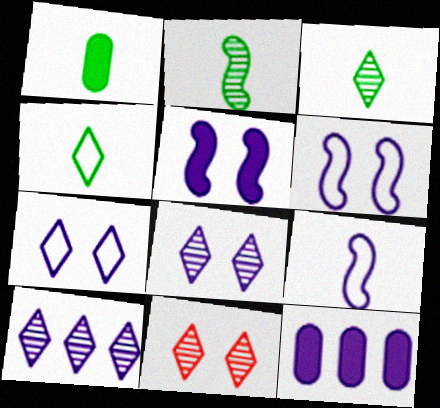[[1, 2, 4], 
[3, 10, 11], 
[8, 9, 12]]